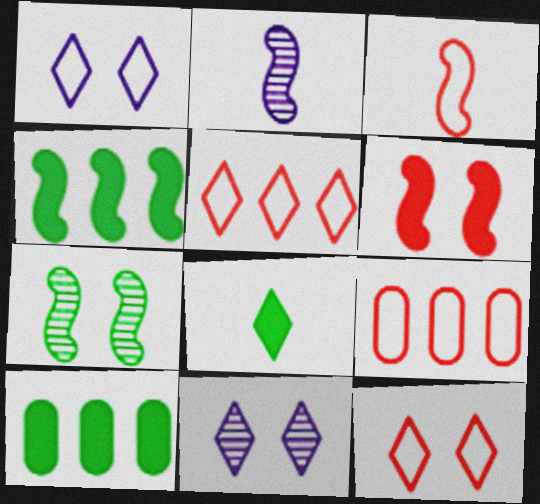[[2, 10, 12], 
[3, 9, 12], 
[3, 10, 11], 
[5, 8, 11]]